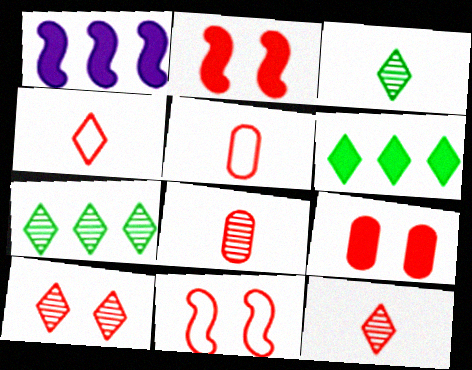[[9, 10, 11]]